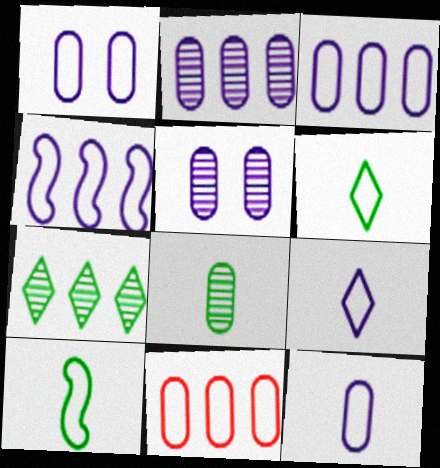[[1, 3, 12], 
[1, 4, 9]]